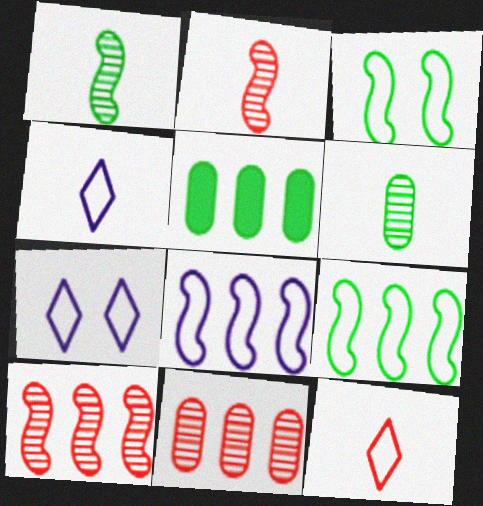[[2, 5, 7]]